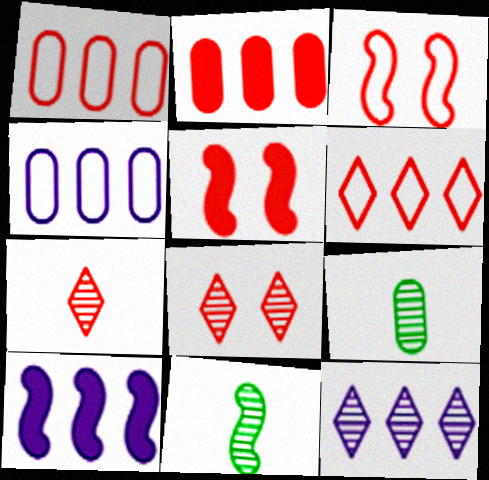[[1, 5, 7], 
[2, 3, 7], 
[3, 10, 11], 
[4, 10, 12]]